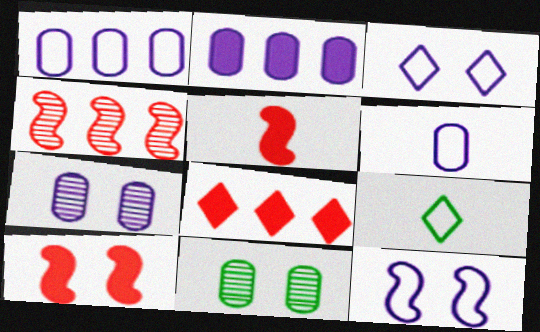[[2, 6, 7], 
[3, 10, 11]]